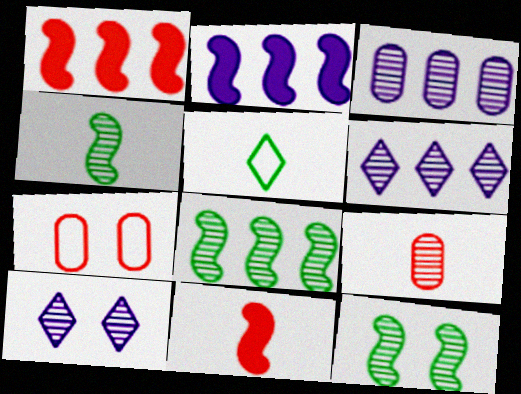[[4, 8, 12], 
[6, 9, 12], 
[8, 9, 10]]